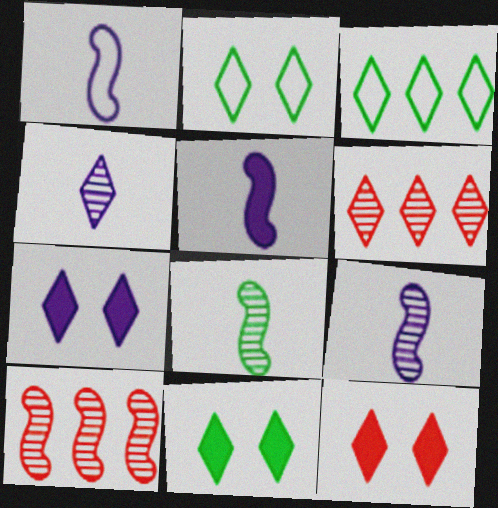[[1, 5, 9], 
[3, 4, 12], 
[7, 11, 12]]